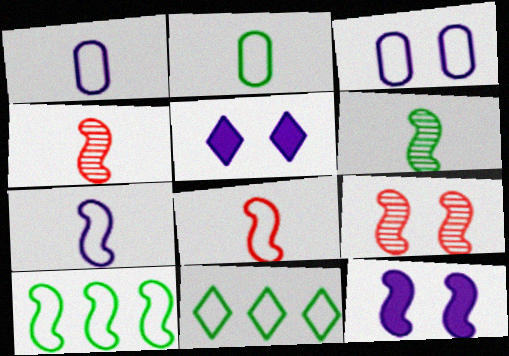[[3, 8, 11], 
[4, 10, 12]]